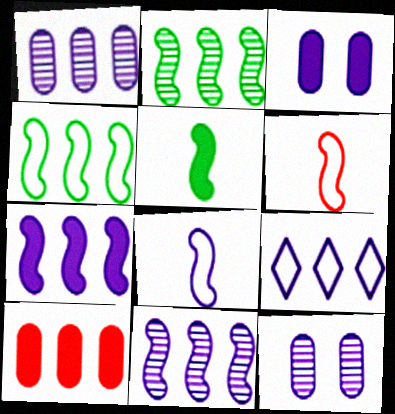[[1, 7, 9], 
[2, 9, 10]]